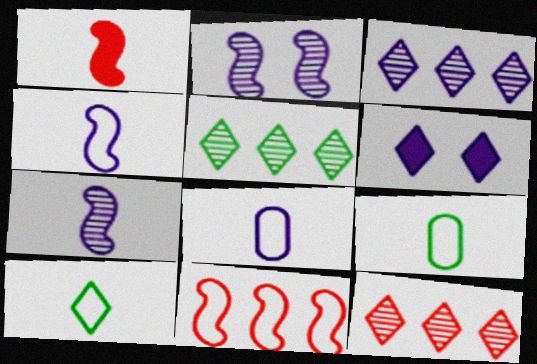[[3, 5, 12], 
[6, 10, 12]]